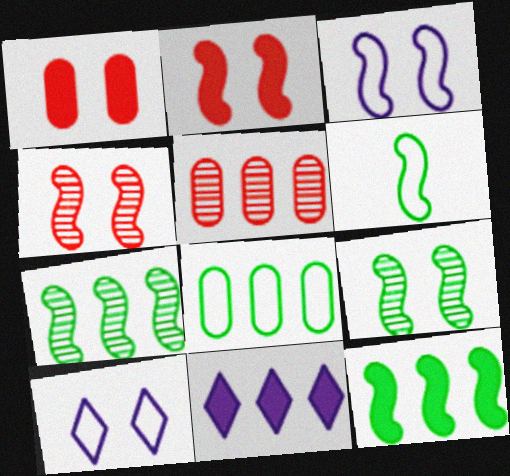[[1, 9, 10], 
[2, 3, 9], 
[6, 9, 12]]